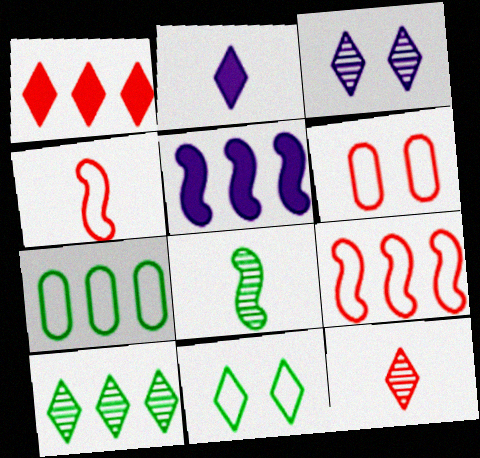[[3, 10, 12]]